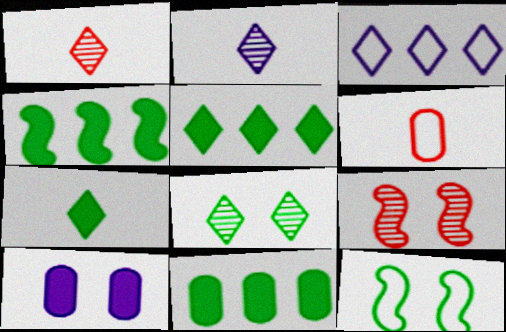[[3, 6, 12], 
[4, 5, 11]]